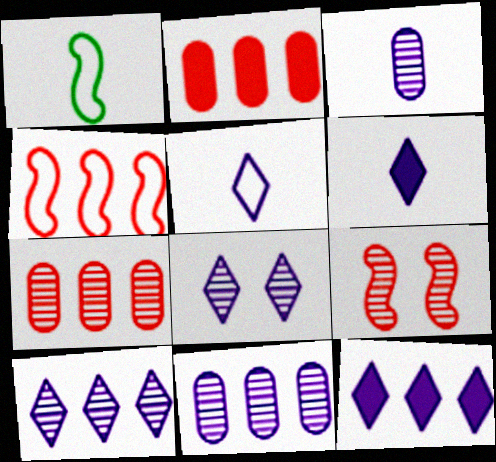[[1, 2, 8], 
[5, 8, 12]]